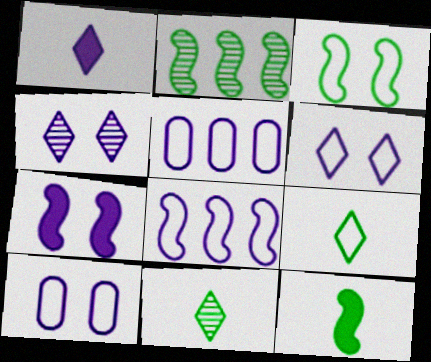[[2, 3, 12], 
[4, 7, 10]]